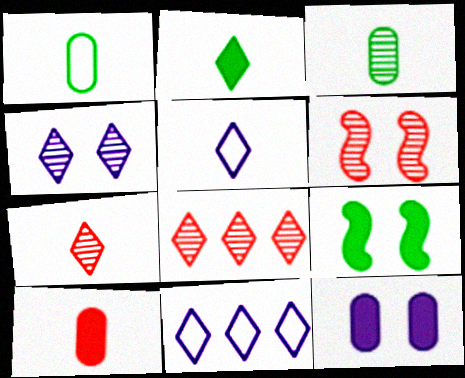[[2, 5, 7]]